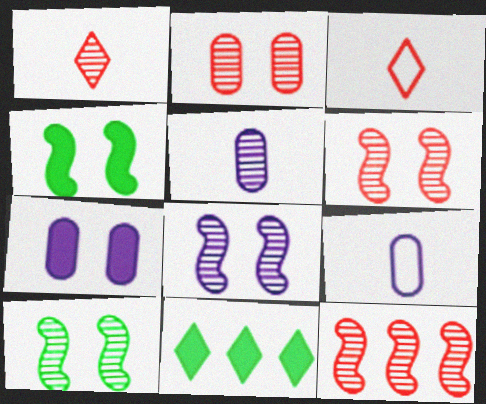[[1, 2, 12], 
[6, 8, 10], 
[6, 9, 11]]